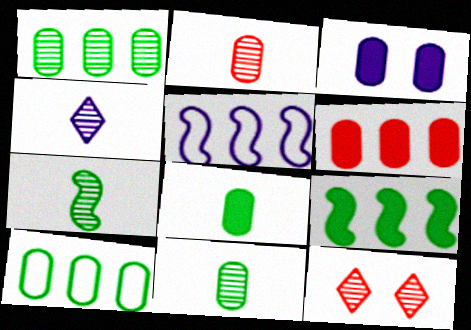[[2, 3, 10], 
[2, 4, 7], 
[3, 4, 5], 
[3, 6, 8], 
[5, 8, 12]]